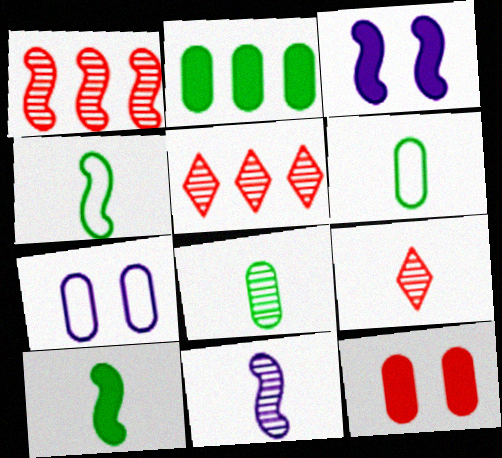[[1, 3, 4], 
[3, 5, 6], 
[5, 7, 10], 
[8, 9, 11]]